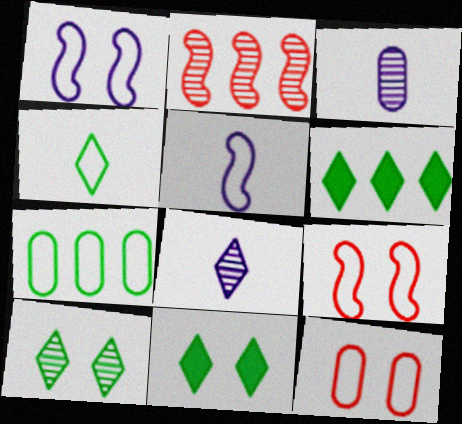[[2, 3, 10], 
[3, 6, 9], 
[4, 6, 10]]